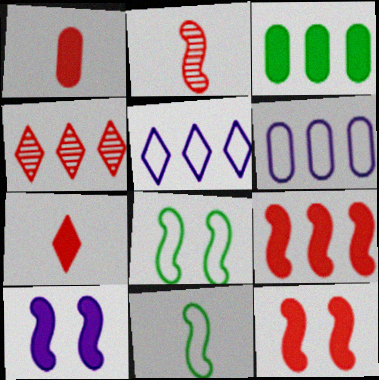[[3, 7, 10]]